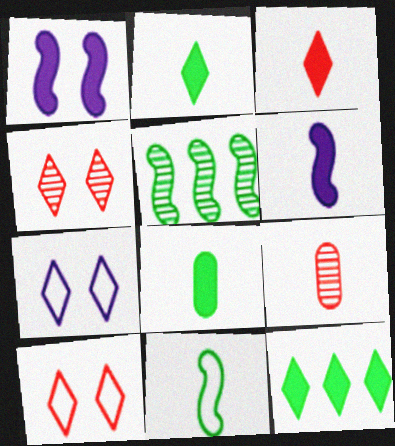[[3, 6, 8]]